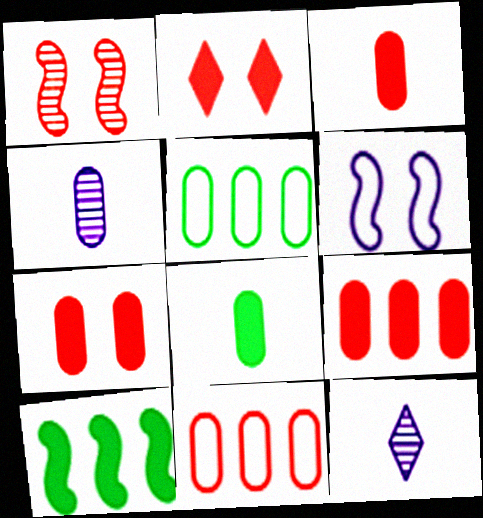[[3, 7, 9], 
[4, 5, 7]]